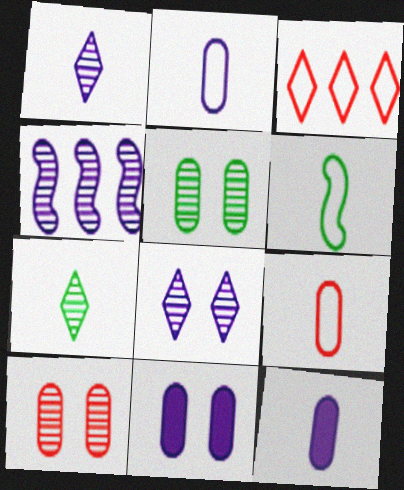[[4, 7, 10]]